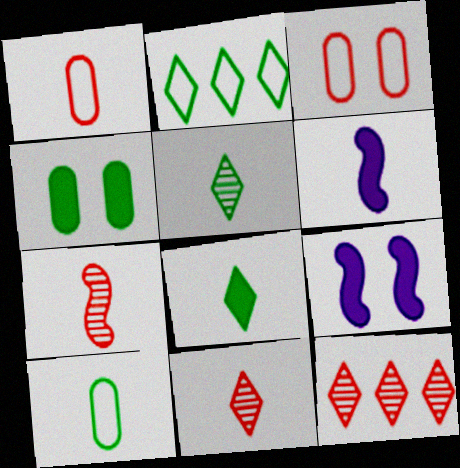[[1, 5, 6], 
[6, 10, 11], 
[9, 10, 12]]